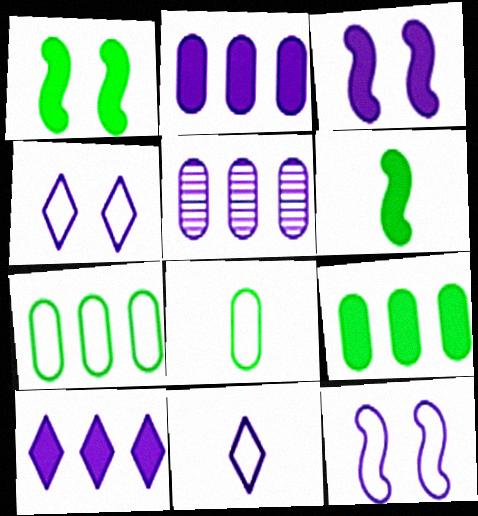[[3, 5, 11]]